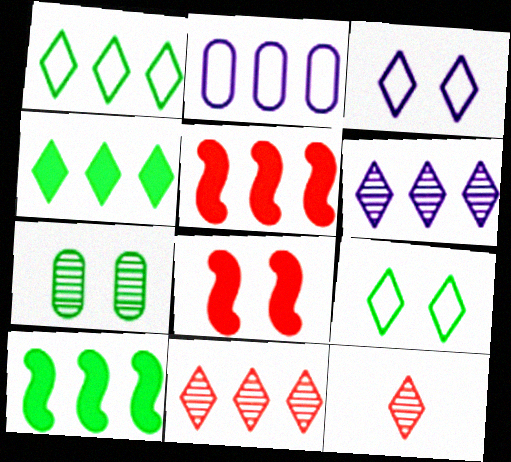[[2, 10, 11], 
[3, 4, 12], 
[3, 7, 8]]